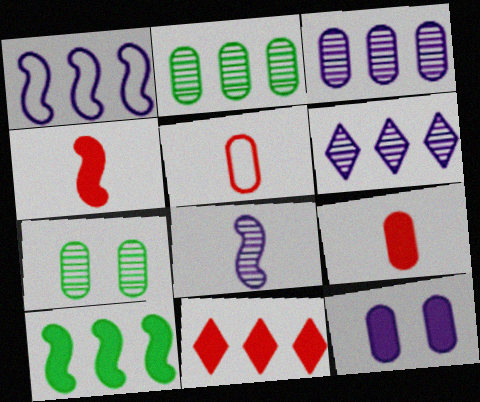[[1, 2, 11], 
[2, 5, 12]]